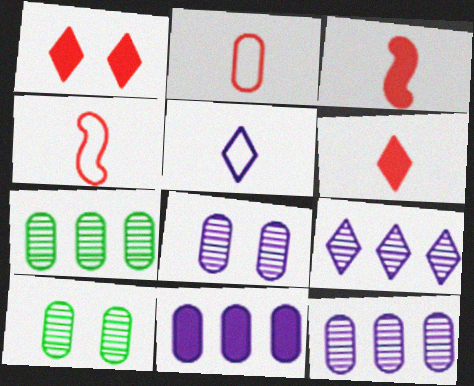[[2, 10, 11]]